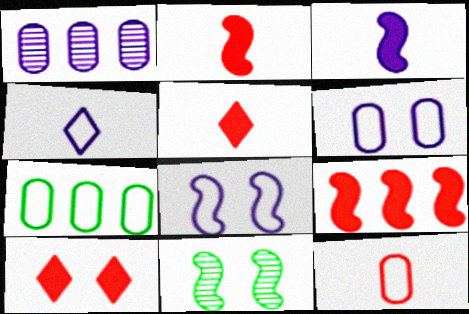[[6, 7, 12], 
[6, 10, 11]]